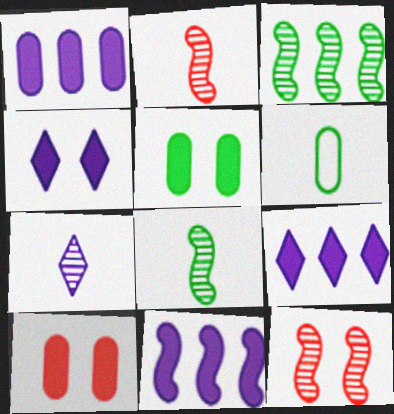[[1, 9, 11], 
[6, 9, 12]]